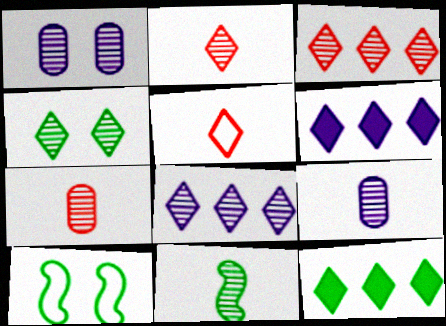[[1, 3, 11], 
[2, 4, 8], 
[2, 9, 11], 
[4, 5, 6], 
[6, 7, 10]]